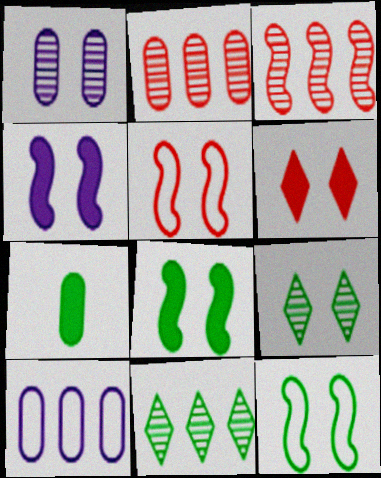[[1, 6, 12], 
[7, 11, 12]]